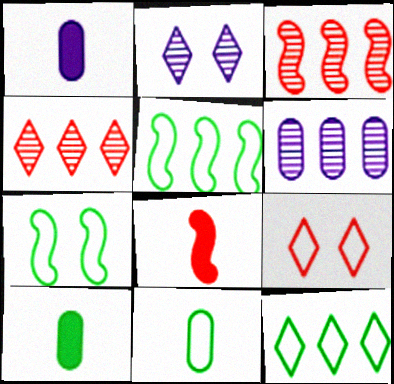[[1, 4, 7], 
[7, 11, 12]]